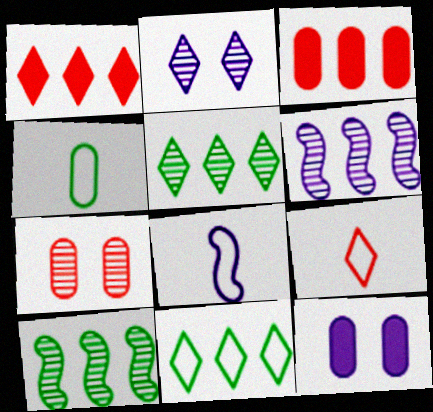[[3, 6, 11], 
[4, 8, 9], 
[9, 10, 12]]